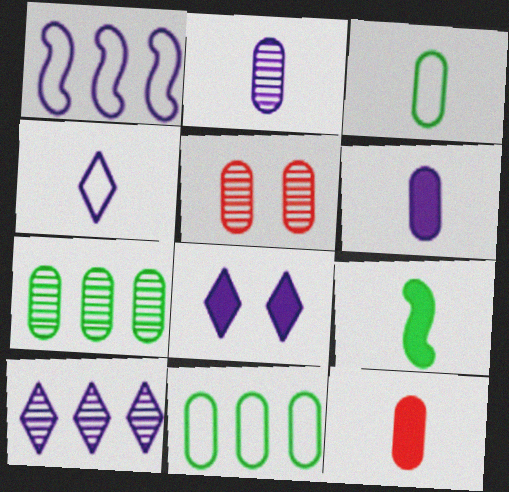[[1, 2, 8], 
[2, 3, 12], 
[2, 5, 7], 
[4, 8, 10], 
[5, 6, 11]]